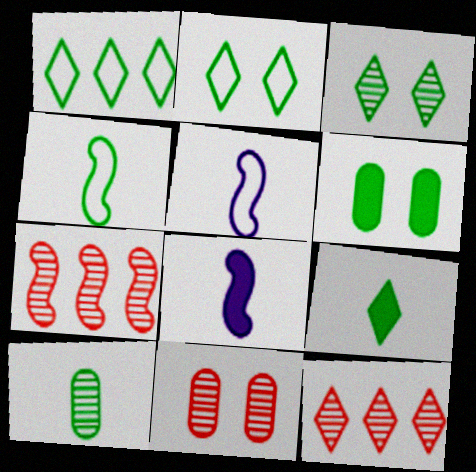[[1, 3, 9], 
[1, 8, 11], 
[4, 9, 10], 
[5, 6, 12]]